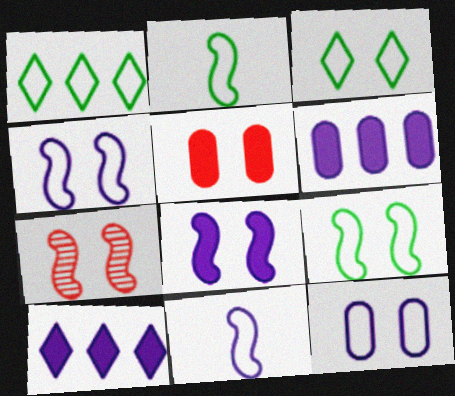[[7, 8, 9]]